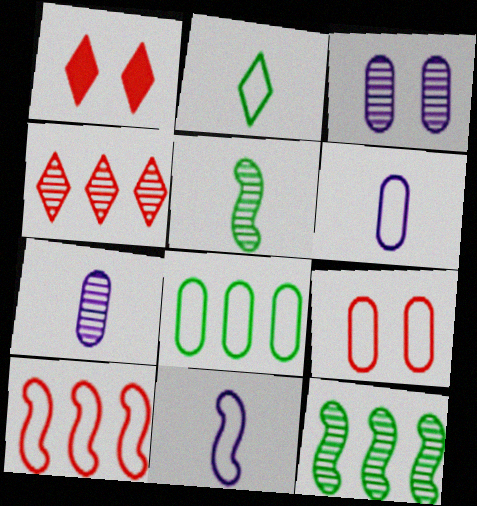[[1, 6, 12], 
[3, 4, 5], 
[6, 8, 9]]